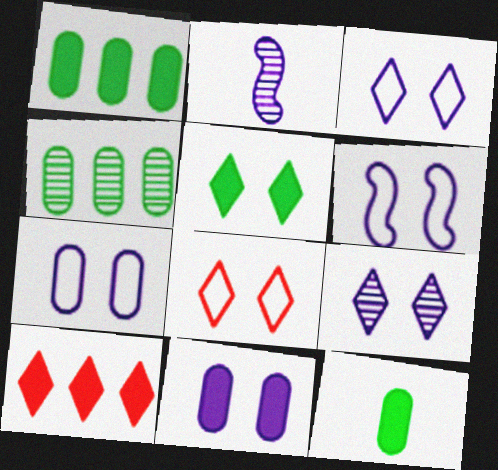[[1, 2, 8], 
[3, 6, 7], 
[5, 8, 9], 
[6, 9, 11]]